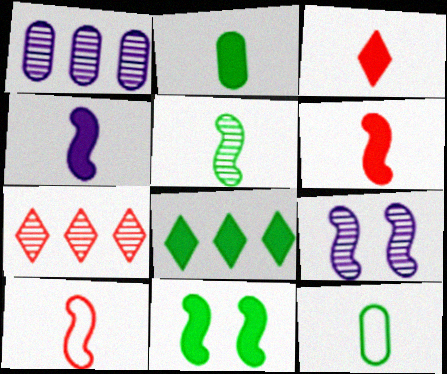[[2, 3, 4], 
[2, 8, 11], 
[4, 5, 10]]